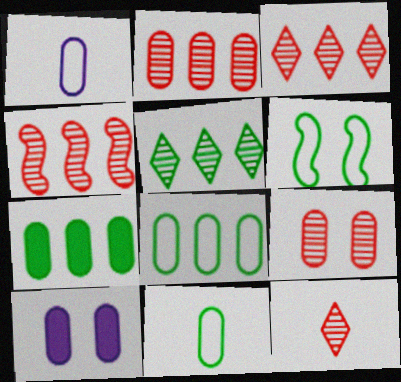[[1, 7, 9], 
[2, 3, 4], 
[2, 10, 11], 
[4, 9, 12]]